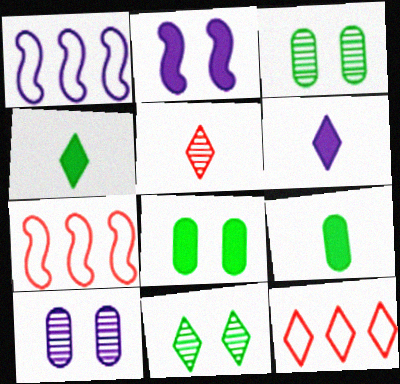[[1, 5, 8], 
[1, 6, 10], 
[3, 6, 7], 
[4, 7, 10], 
[6, 11, 12]]